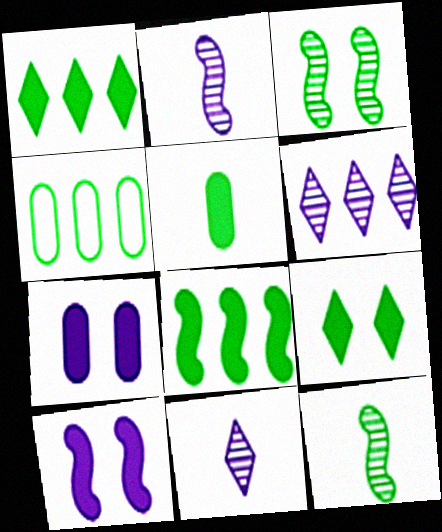[[4, 9, 12], 
[5, 8, 9]]